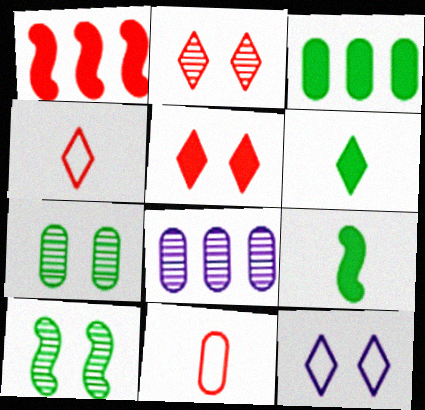[[1, 2, 11]]